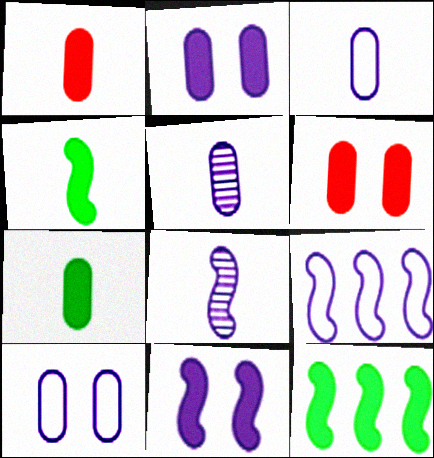[[8, 9, 11]]